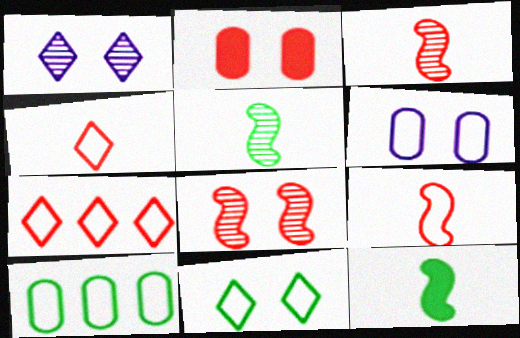[[2, 3, 7]]